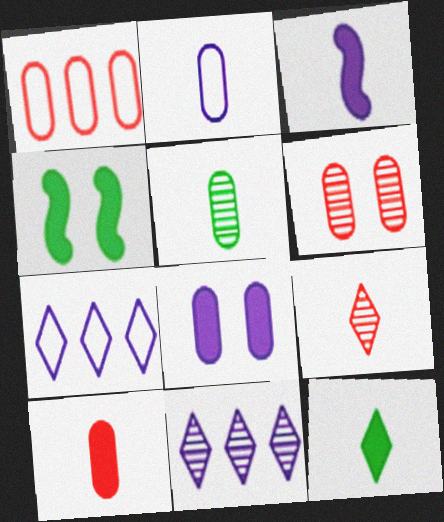[[1, 5, 8], 
[1, 6, 10], 
[2, 5, 10], 
[3, 10, 12]]